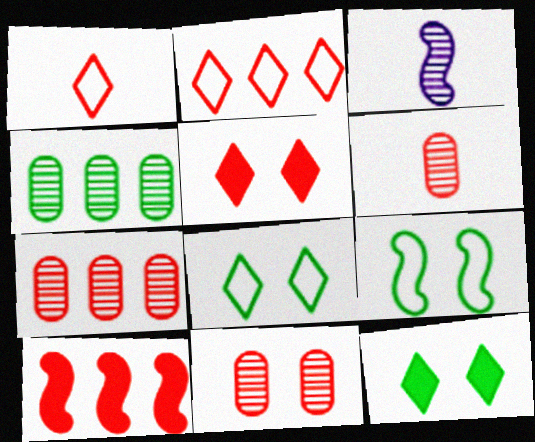[[1, 10, 11], 
[2, 7, 10], 
[3, 9, 10], 
[6, 7, 11]]